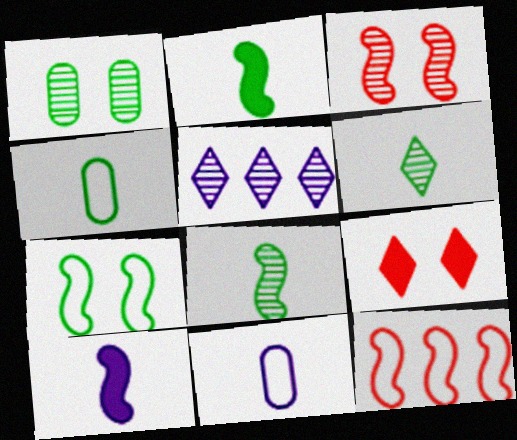[[2, 4, 6]]